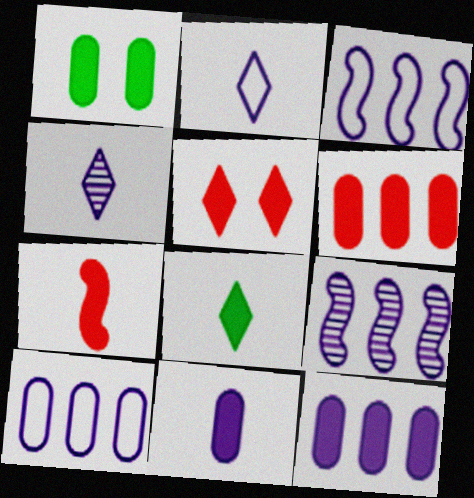[[1, 6, 11], 
[5, 6, 7], 
[7, 8, 11]]